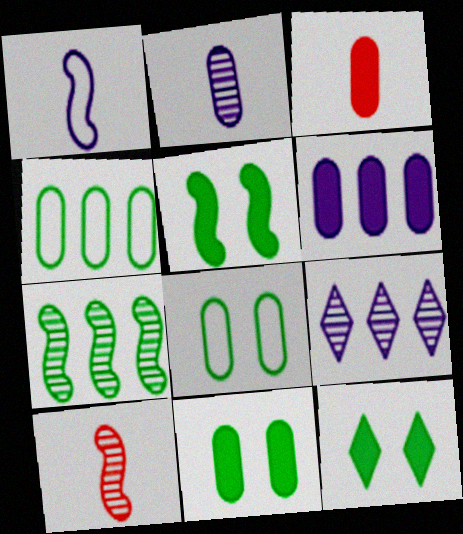[[3, 6, 11], 
[5, 11, 12]]